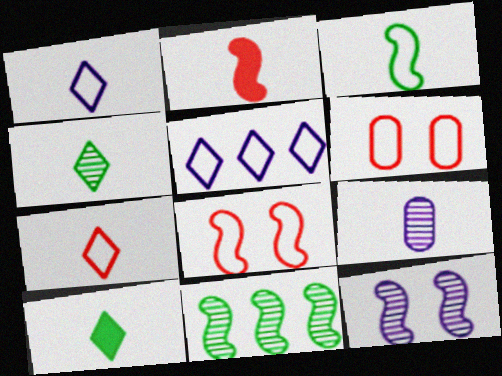[[3, 5, 6]]